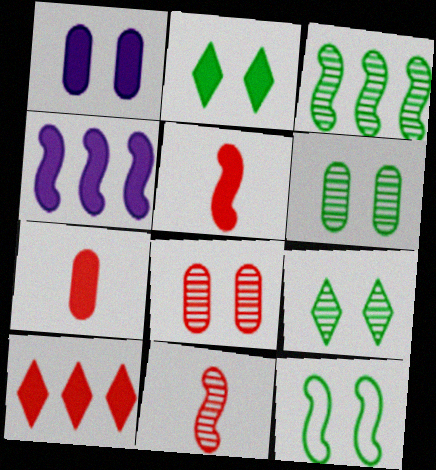[[2, 4, 7], 
[2, 6, 12], 
[4, 11, 12]]